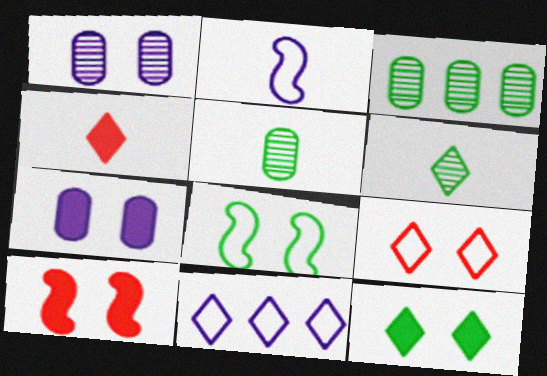[[2, 4, 5], 
[5, 10, 11], 
[7, 10, 12]]